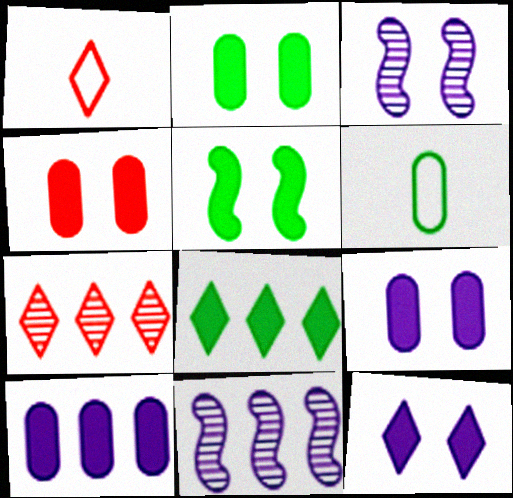[[1, 2, 11], 
[2, 4, 9], 
[4, 5, 12]]